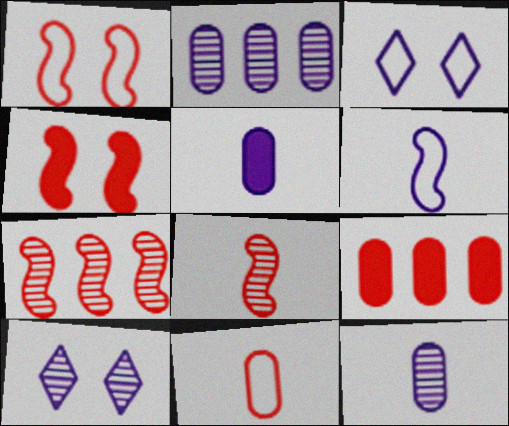[]